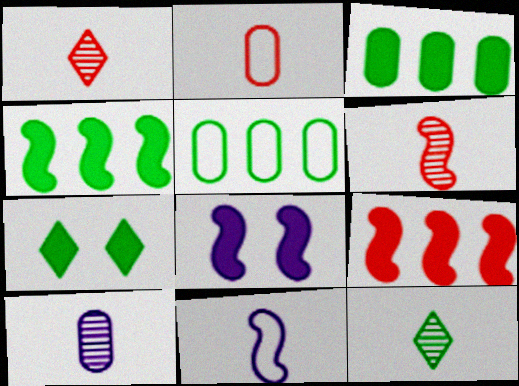[[1, 5, 8], 
[6, 10, 12]]